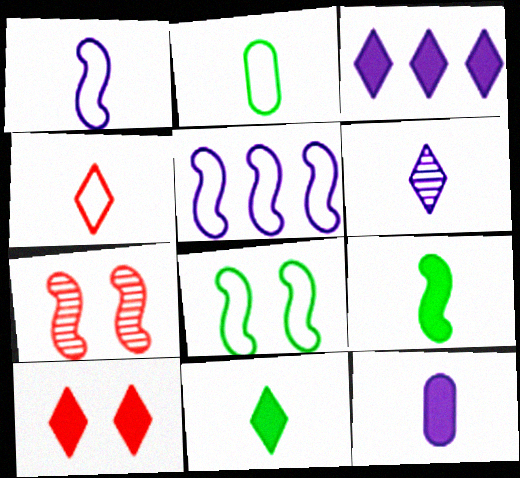[[1, 2, 4], 
[1, 6, 12], 
[2, 3, 7], 
[3, 10, 11], 
[4, 6, 11], 
[5, 7, 9]]